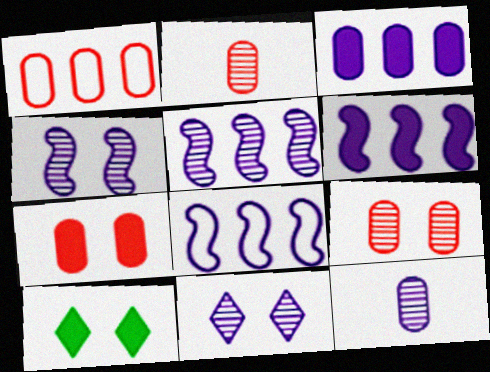[[1, 2, 7], 
[2, 8, 10], 
[5, 6, 8], 
[5, 11, 12]]